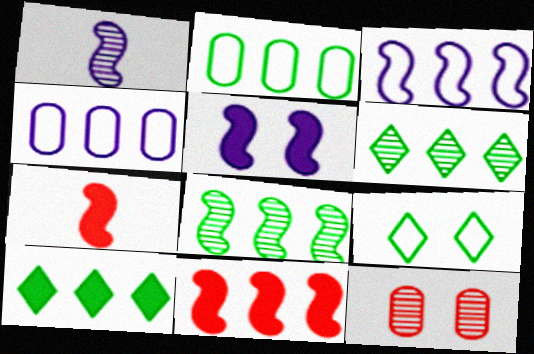[[1, 3, 5], 
[1, 6, 12], 
[2, 8, 10], 
[3, 8, 11], 
[4, 6, 11], 
[5, 9, 12]]